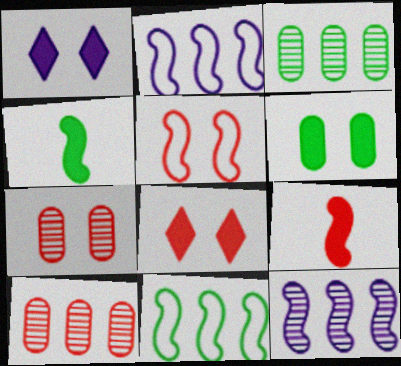[[4, 5, 12], 
[5, 7, 8]]